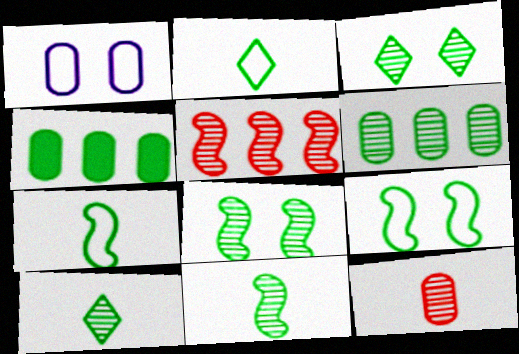[[1, 4, 12], 
[2, 4, 8], 
[3, 4, 7], 
[3, 6, 11], 
[4, 9, 10], 
[6, 8, 10]]